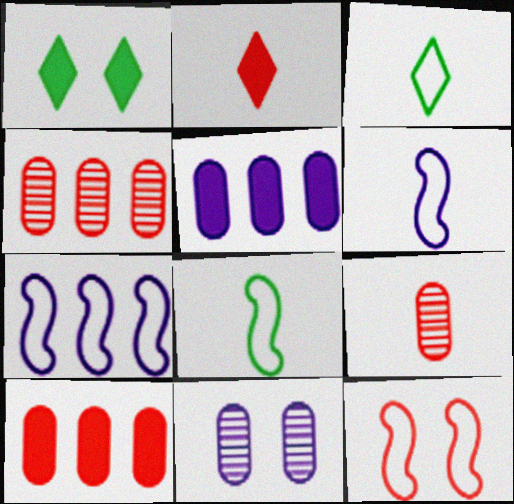[[1, 4, 6], 
[1, 7, 9], 
[1, 11, 12], 
[2, 4, 12], 
[7, 8, 12]]